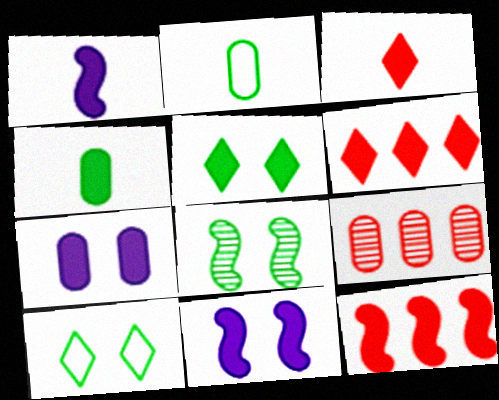[[1, 3, 4], 
[1, 9, 10], 
[2, 7, 9], 
[4, 6, 11]]